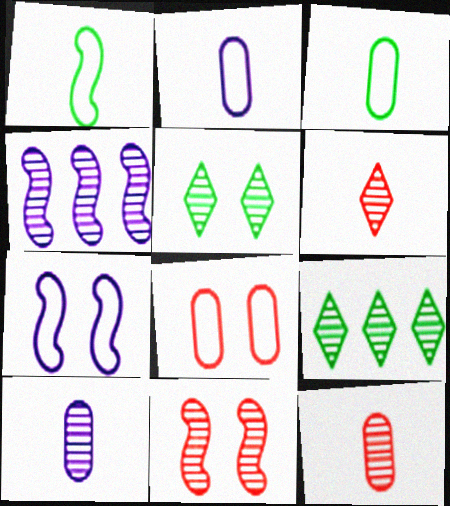[[4, 5, 12], 
[9, 10, 11]]